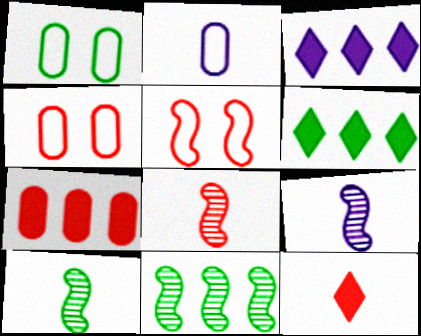[[1, 3, 8], 
[1, 6, 10], 
[2, 10, 12], 
[3, 4, 10], 
[4, 6, 9], 
[8, 9, 10]]